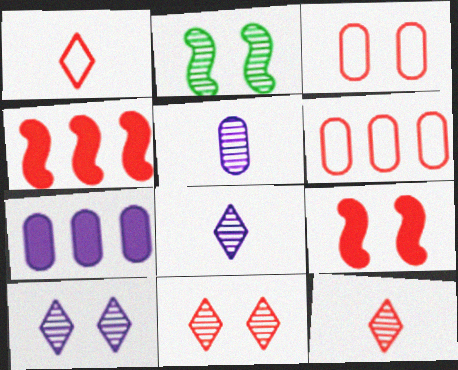[[1, 2, 7], 
[3, 4, 12], 
[3, 9, 11], 
[6, 9, 12]]